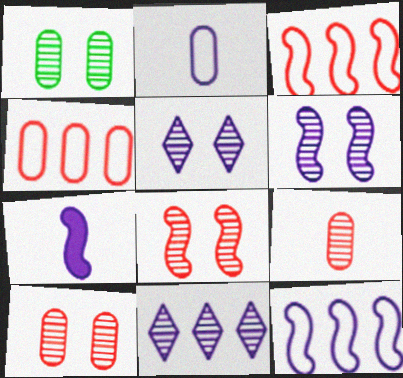[[1, 5, 8], 
[6, 7, 12]]